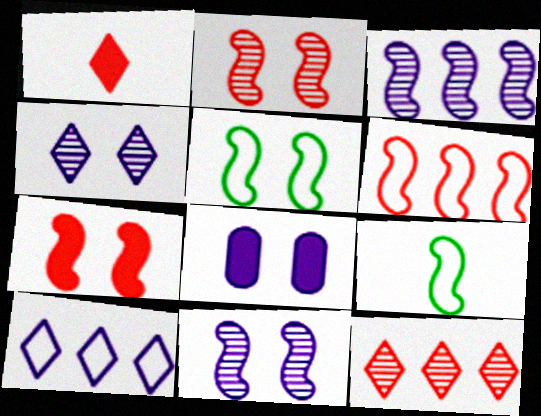[[3, 7, 9], 
[5, 7, 11], 
[8, 9, 12]]